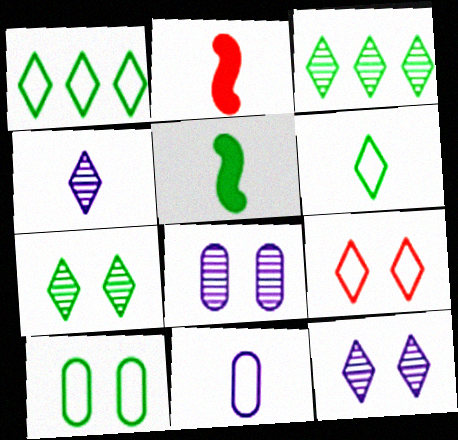[[1, 2, 8], 
[3, 5, 10]]